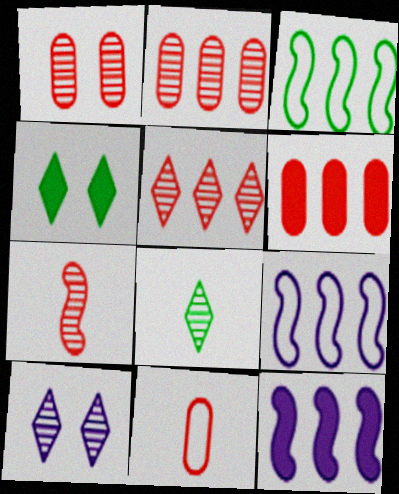[[1, 5, 7], 
[1, 6, 11], 
[5, 8, 10]]